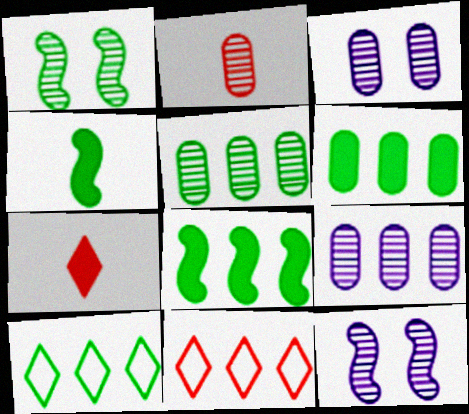[[2, 3, 5], 
[3, 4, 11], 
[5, 8, 10], 
[8, 9, 11]]